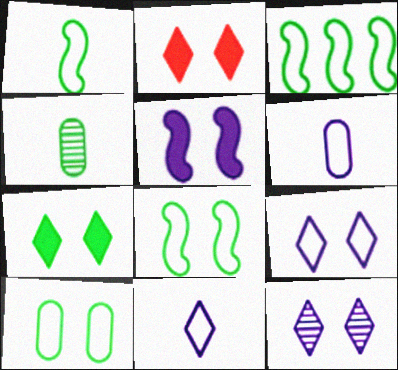[[1, 3, 8], 
[3, 4, 7]]